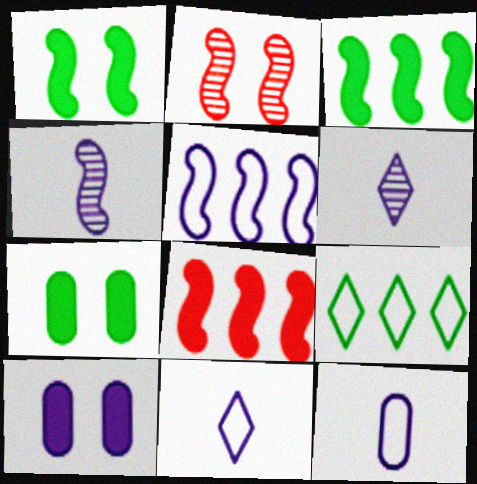[[5, 6, 10]]